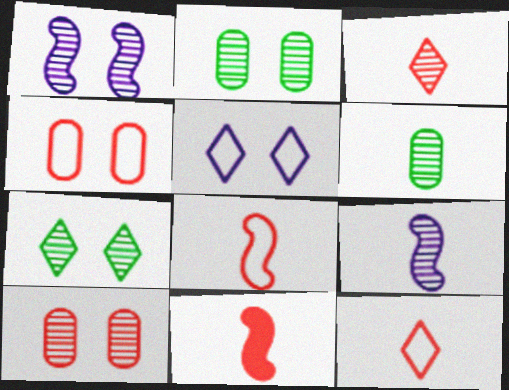[[1, 7, 10], 
[3, 6, 9]]